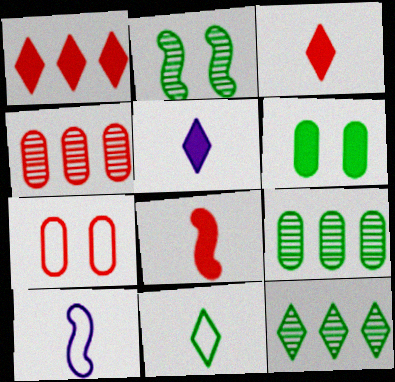[]